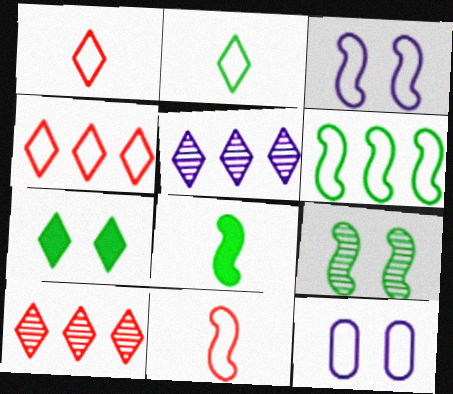[[1, 5, 7], 
[1, 6, 12], 
[3, 6, 11], 
[6, 8, 9], 
[8, 10, 12]]